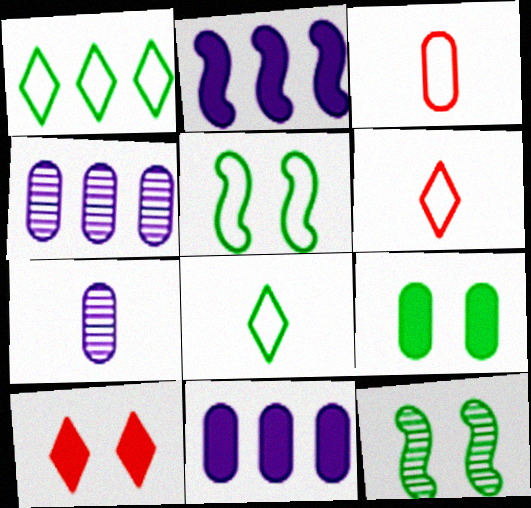[[3, 4, 9], 
[6, 11, 12]]